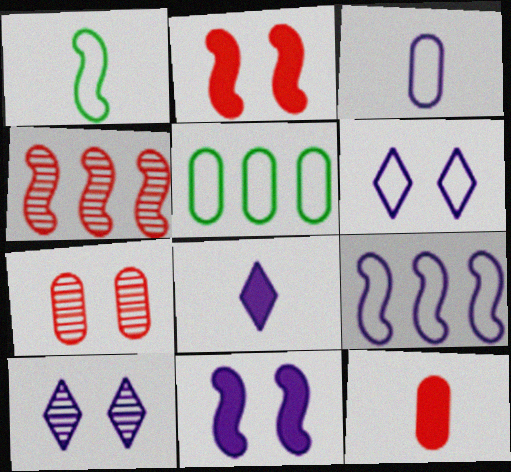[[1, 4, 11], 
[3, 6, 9]]